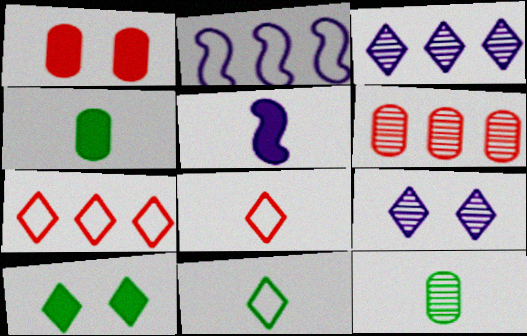[[3, 8, 10], 
[5, 8, 12]]